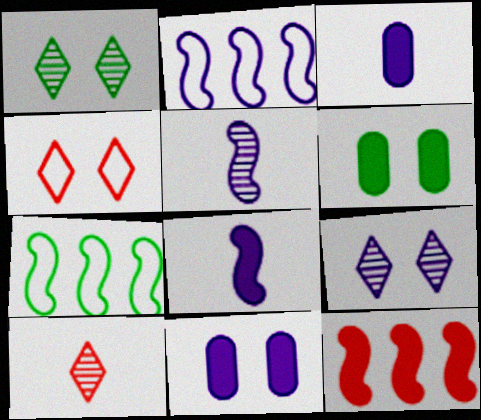[[2, 3, 9], 
[2, 6, 10], 
[7, 10, 11]]